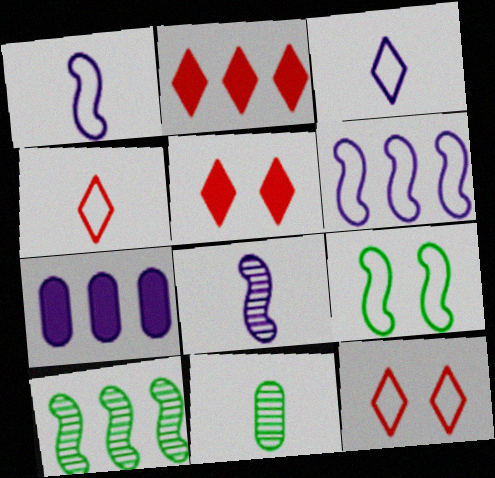[[5, 6, 11]]